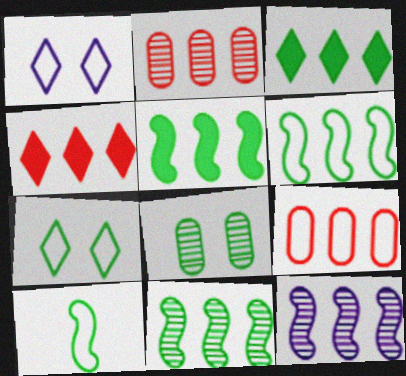[[1, 9, 10], 
[3, 8, 10], 
[3, 9, 12], 
[5, 6, 11]]